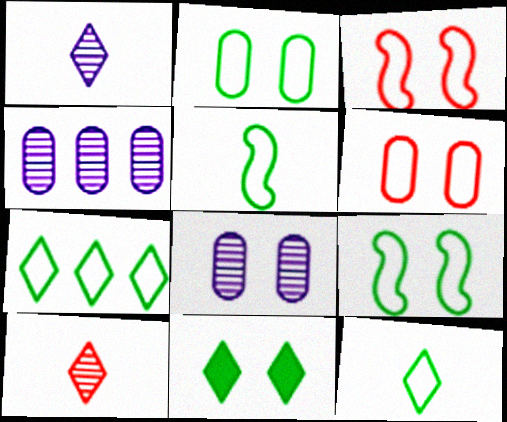[[2, 5, 7], 
[3, 8, 11]]